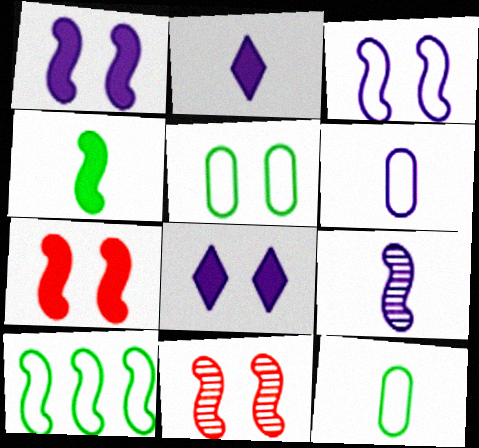[[2, 6, 9], 
[5, 8, 11], 
[7, 9, 10]]